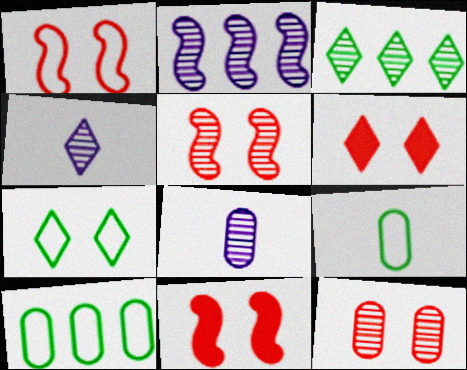[[1, 5, 11], 
[1, 6, 12], 
[2, 6, 9], 
[3, 5, 8], 
[4, 10, 11]]